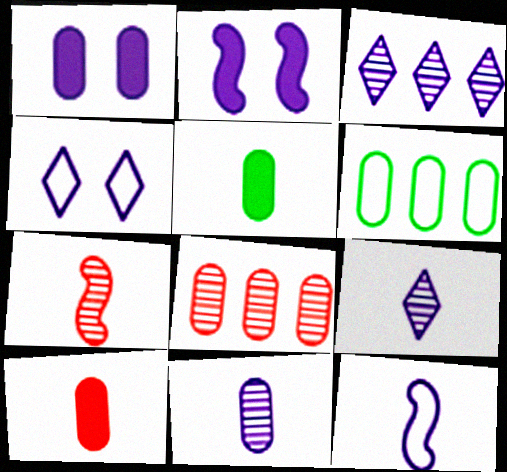[[1, 3, 12]]